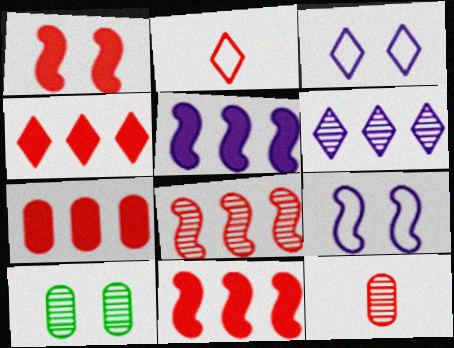[[1, 3, 10], 
[2, 5, 10], 
[4, 7, 11]]